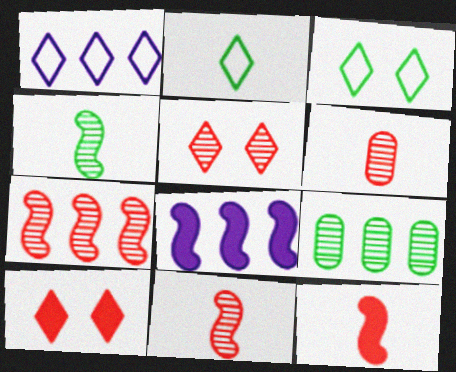[[3, 6, 8], 
[5, 6, 7]]